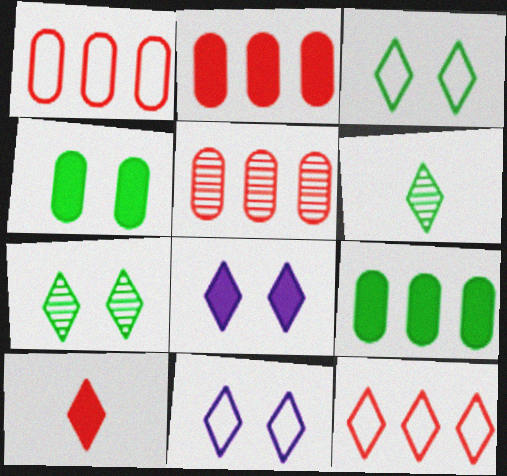[[1, 2, 5], 
[6, 8, 12]]